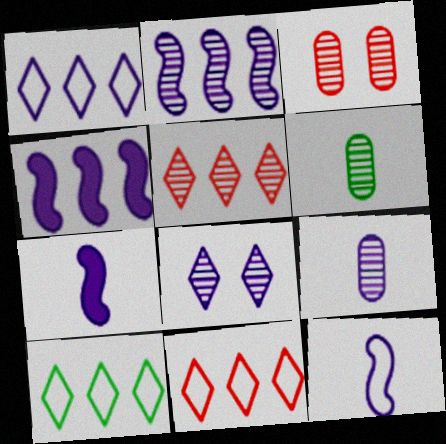[[1, 10, 11], 
[2, 8, 9], 
[3, 7, 10]]